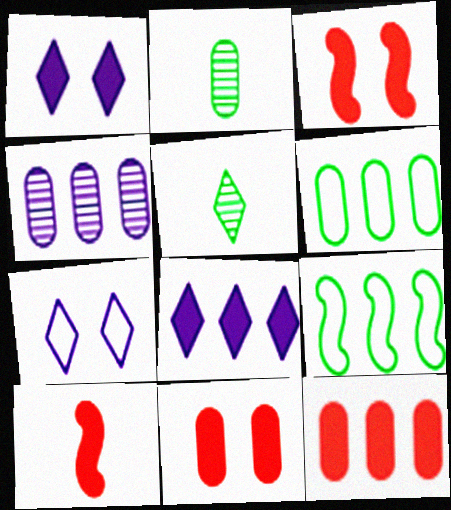[[4, 6, 12]]